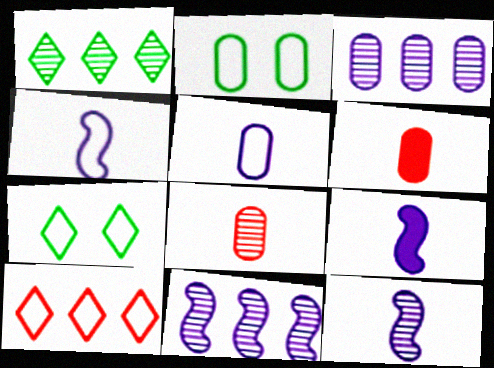[[2, 3, 6], 
[2, 4, 10], 
[4, 9, 12], 
[6, 7, 11]]